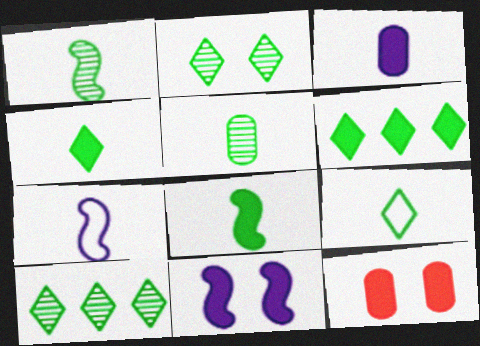[[2, 6, 9], 
[5, 8, 9], 
[7, 10, 12]]